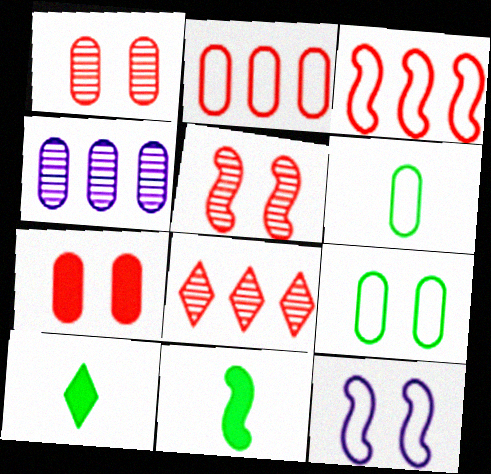[[4, 6, 7]]